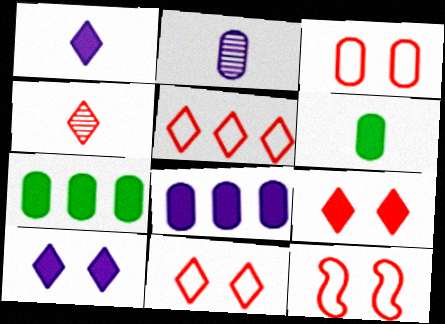[[2, 3, 7], 
[3, 11, 12], 
[4, 5, 9]]